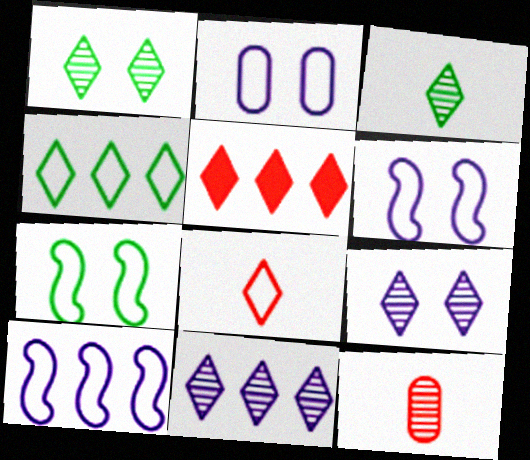[[4, 5, 11]]